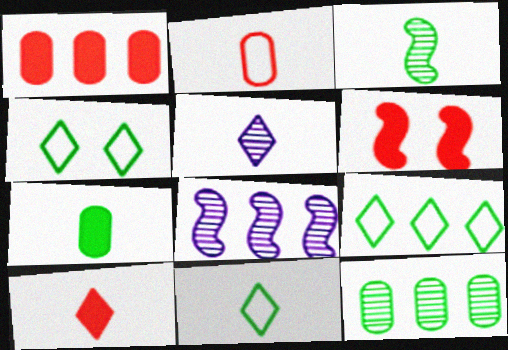[[1, 6, 10], 
[1, 8, 9], 
[3, 7, 11], 
[4, 9, 11], 
[5, 10, 11]]